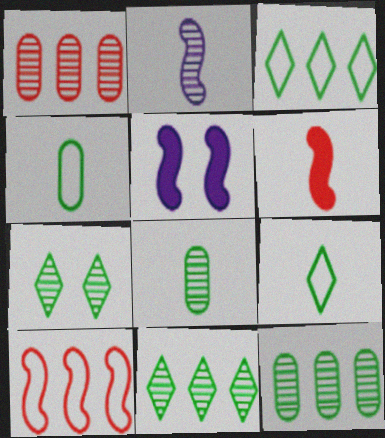[[1, 2, 7], 
[1, 5, 9]]